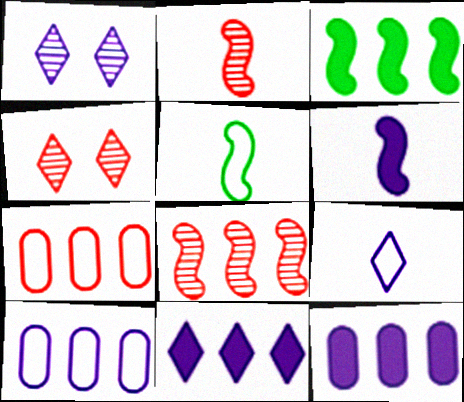[[1, 6, 10], 
[1, 9, 11], 
[2, 5, 6], 
[4, 5, 12]]